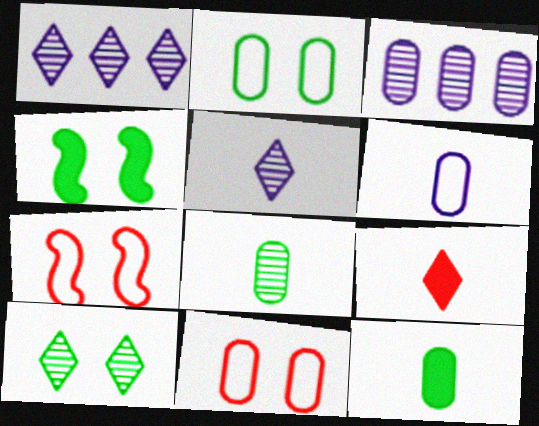[[1, 7, 12], 
[2, 4, 10], 
[3, 11, 12]]